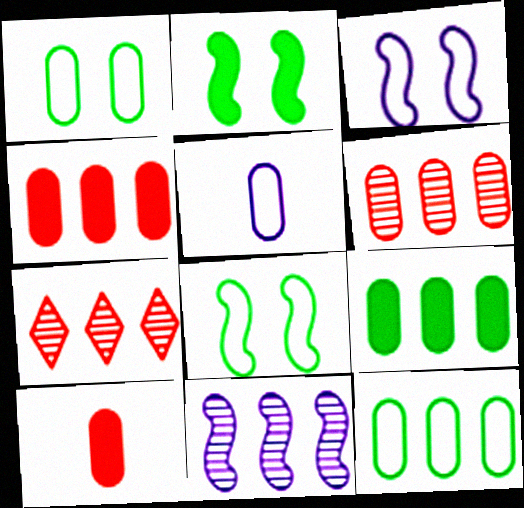[[2, 5, 7]]